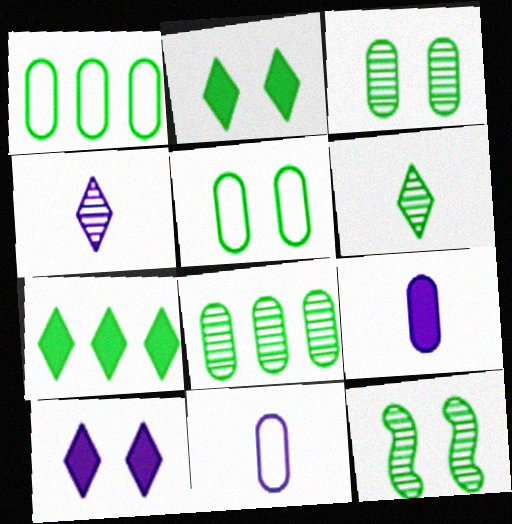[[2, 5, 12], 
[6, 8, 12]]